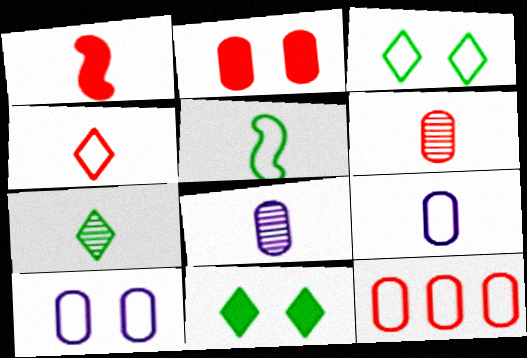[[1, 4, 6], 
[1, 7, 9], 
[2, 6, 12], 
[4, 5, 9]]